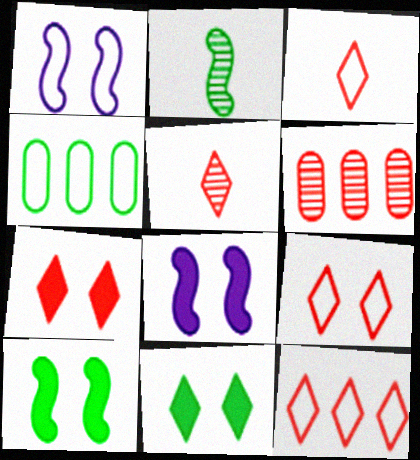[[1, 3, 4], 
[2, 4, 11], 
[3, 9, 12], 
[4, 5, 8], 
[5, 7, 12]]